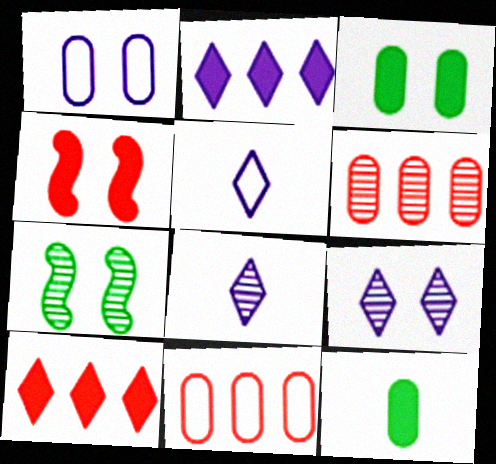[[1, 6, 12], 
[2, 4, 12], 
[2, 5, 9], 
[6, 7, 8]]